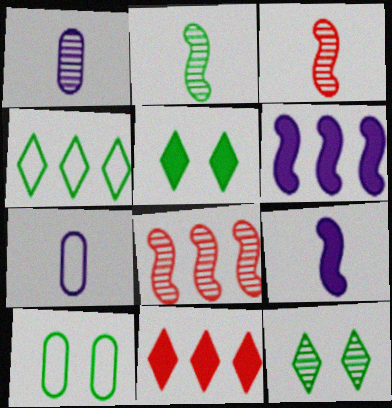[[1, 8, 12], 
[5, 7, 8]]